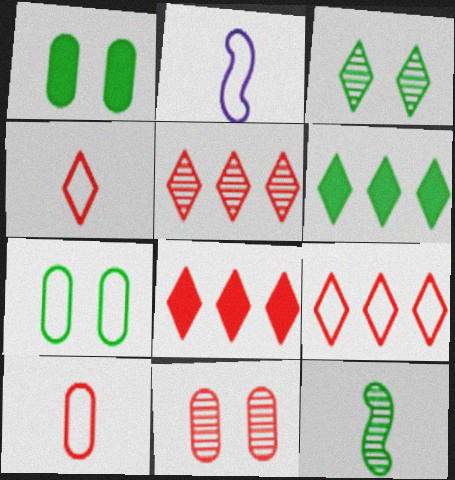[[1, 2, 5], 
[2, 6, 11], 
[2, 7, 9], 
[5, 8, 9], 
[6, 7, 12]]